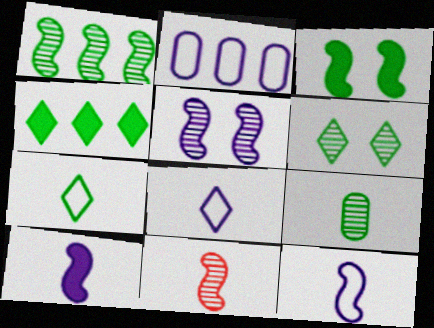[[1, 5, 11], 
[1, 6, 9], 
[4, 6, 7]]